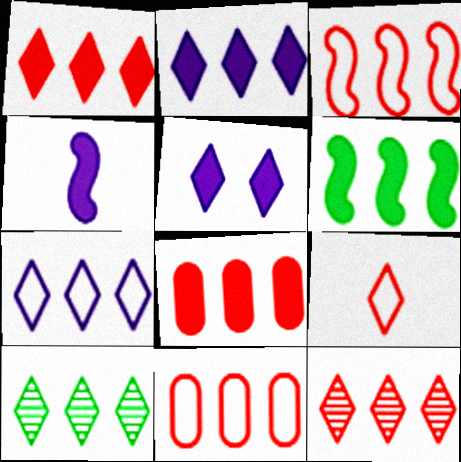[[1, 7, 10], 
[2, 6, 8], 
[3, 8, 12], 
[5, 9, 10]]